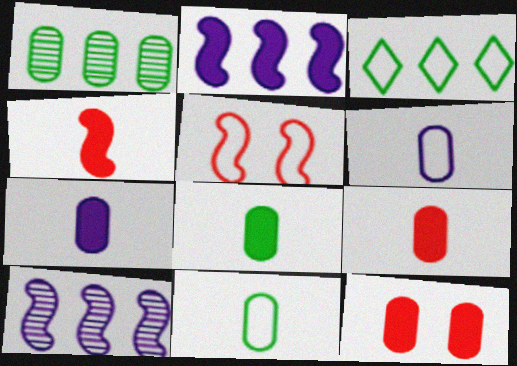[[1, 6, 12], 
[3, 5, 6], 
[7, 8, 9]]